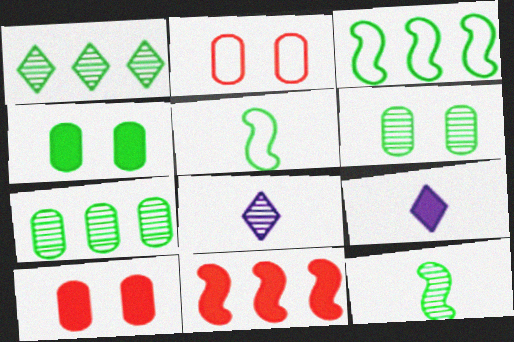[[1, 4, 5], 
[1, 6, 12], 
[3, 8, 10], 
[4, 9, 11]]